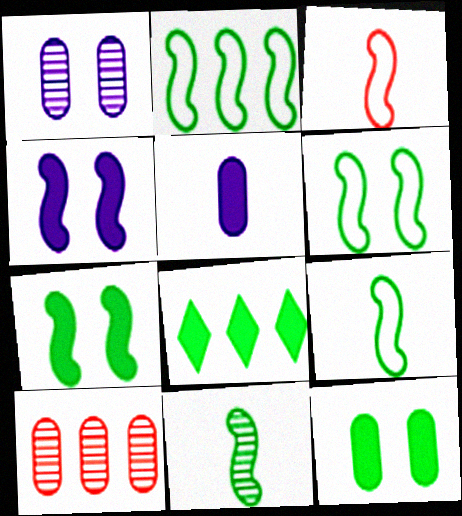[[1, 3, 8], 
[2, 6, 9], 
[2, 7, 11]]